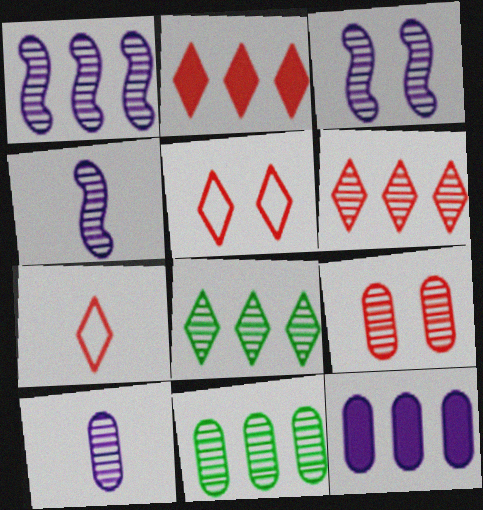[[1, 3, 4], 
[1, 6, 11], 
[4, 8, 9], 
[9, 10, 11]]